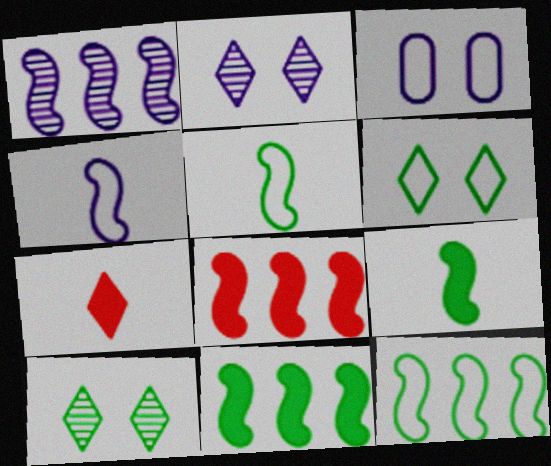[[1, 8, 12]]